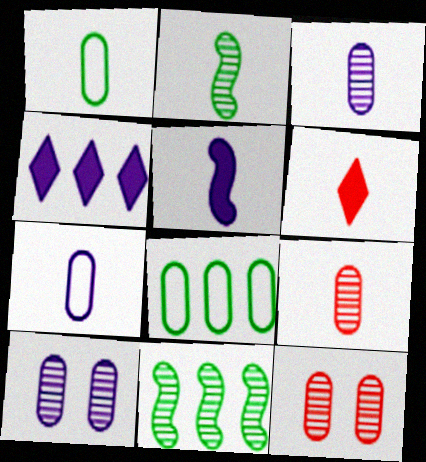[[2, 6, 7]]